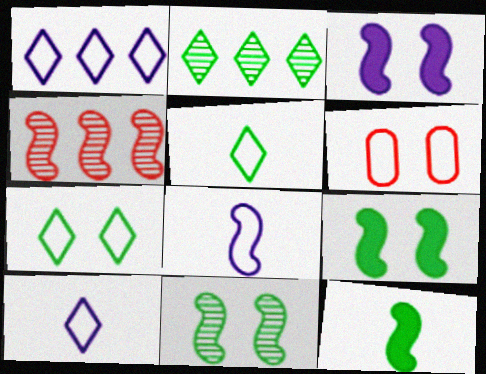[[4, 8, 9]]